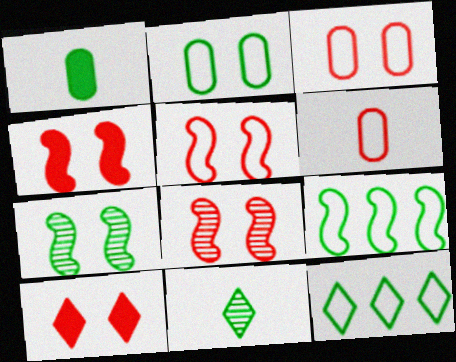[[1, 7, 12], 
[3, 8, 10], 
[4, 5, 8]]